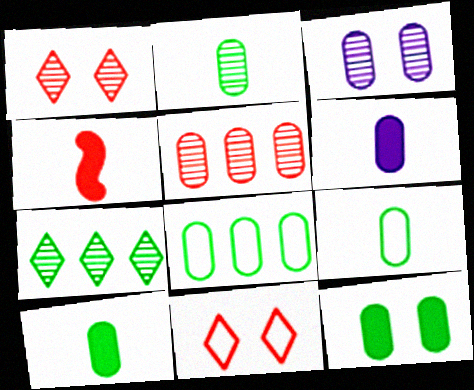[[2, 3, 5], 
[2, 8, 12], 
[2, 9, 10], 
[4, 5, 11]]